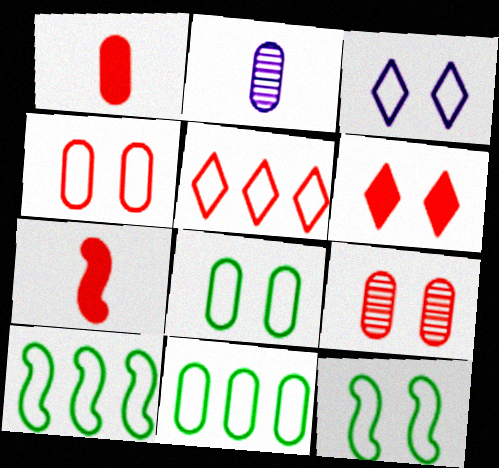[[2, 6, 10], 
[3, 4, 12], 
[5, 7, 9]]